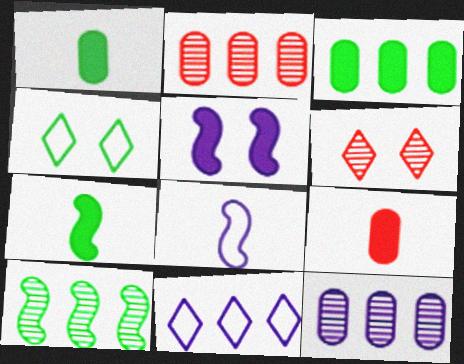[[1, 4, 10], 
[3, 6, 8]]